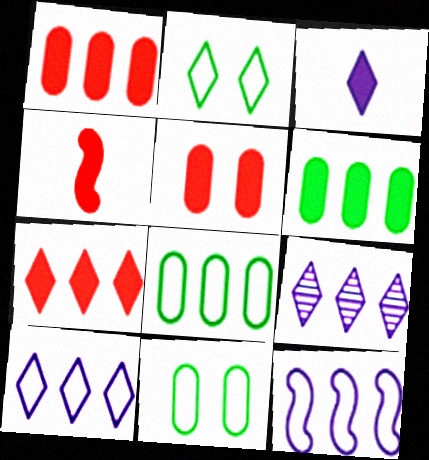[[4, 5, 7], 
[4, 9, 11]]